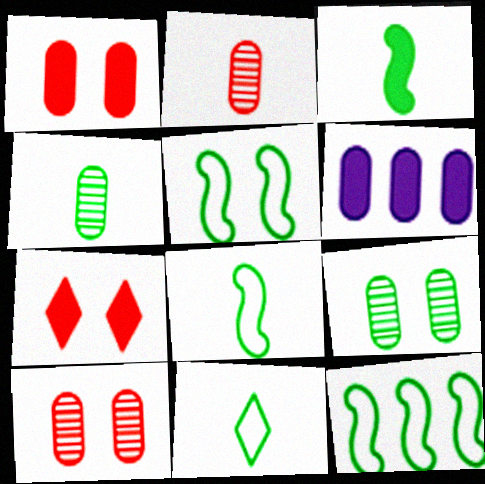[[3, 4, 11], 
[3, 6, 7], 
[5, 8, 12]]